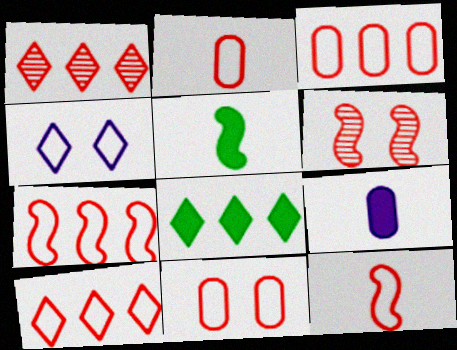[[2, 3, 11], 
[3, 7, 10], 
[10, 11, 12]]